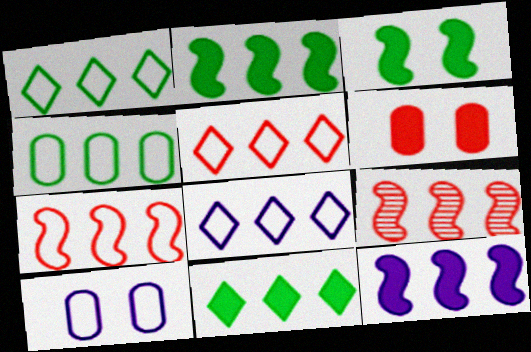[[1, 5, 8], 
[4, 7, 8]]